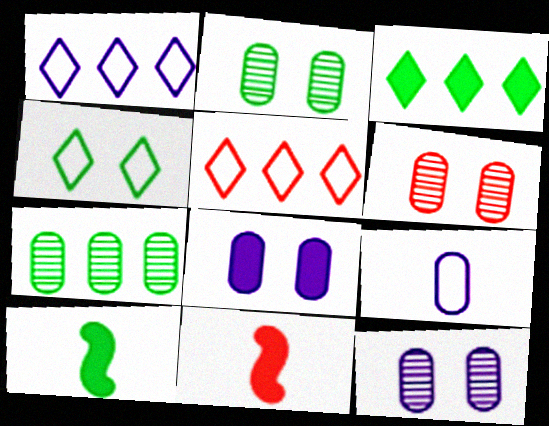[[1, 2, 11], 
[1, 6, 10], 
[2, 6, 12], 
[3, 8, 11], 
[4, 7, 10], 
[5, 6, 11], 
[5, 10, 12]]